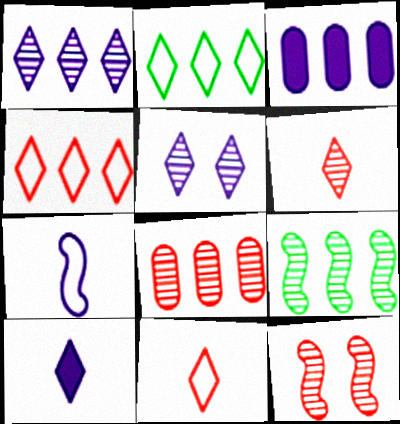[[1, 8, 9], 
[3, 4, 9], 
[3, 5, 7], 
[6, 8, 12]]